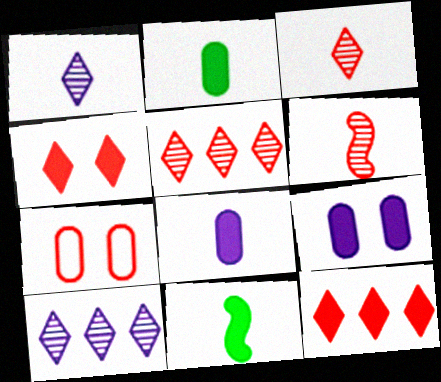[[6, 7, 12], 
[7, 10, 11], 
[9, 11, 12]]